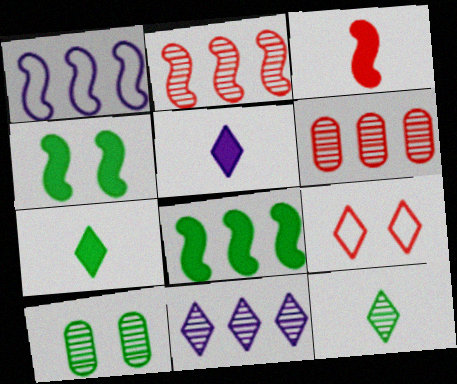[[1, 2, 8], 
[3, 6, 9], 
[7, 9, 11]]